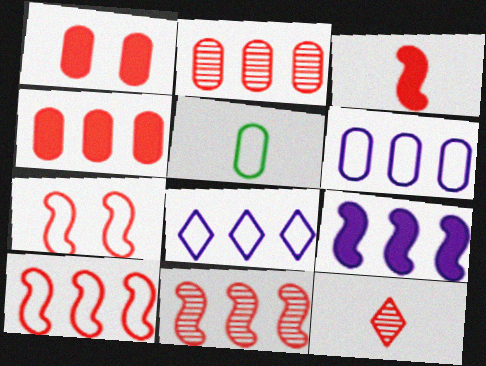[[1, 10, 12], 
[3, 7, 11], 
[4, 7, 12], 
[5, 7, 8]]